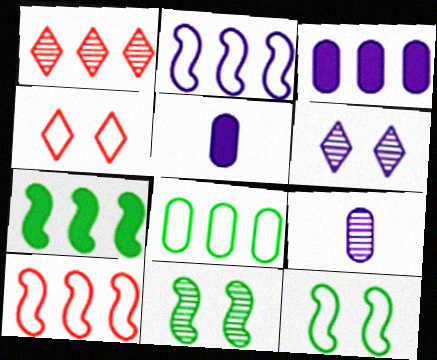[[1, 5, 12], 
[1, 9, 11], 
[2, 5, 6], 
[4, 7, 9]]